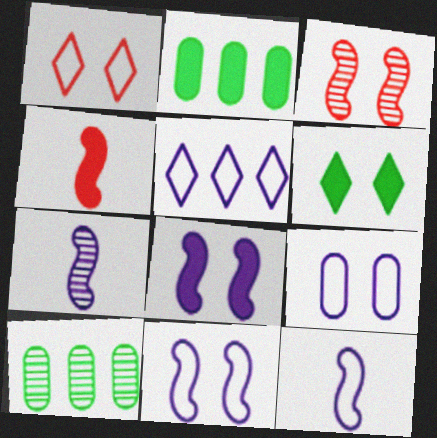[[1, 2, 7], 
[3, 6, 9], 
[5, 9, 12]]